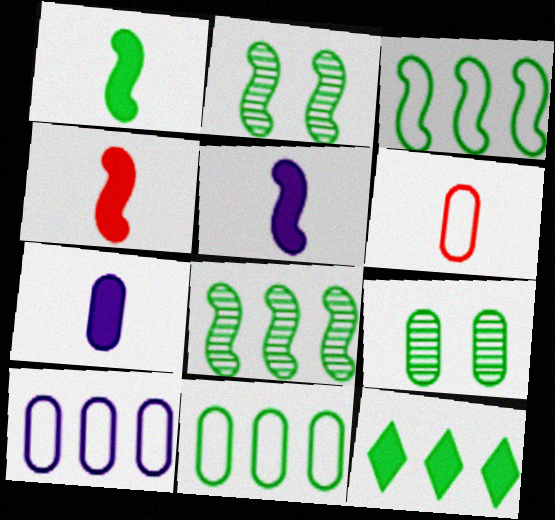[[1, 2, 3], 
[1, 4, 5], 
[8, 11, 12]]